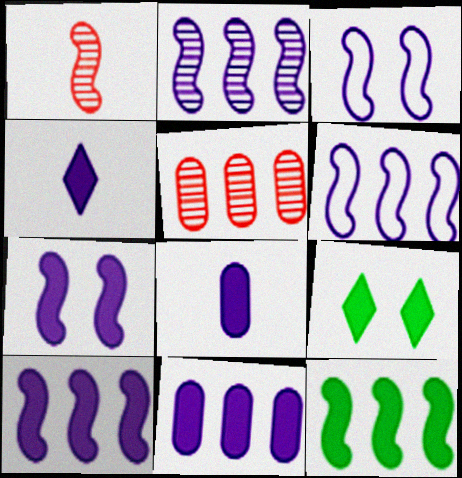[[1, 3, 12], 
[2, 6, 10], 
[4, 7, 11]]